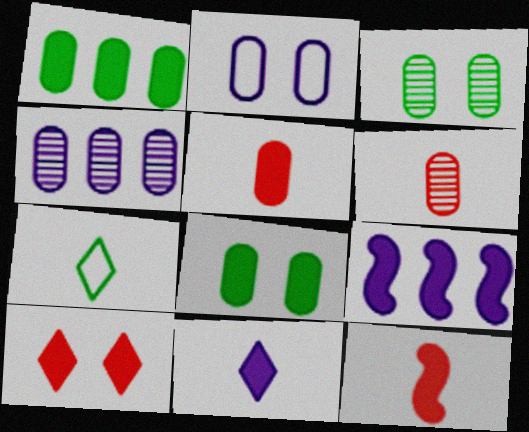[[1, 2, 6], 
[3, 4, 6]]